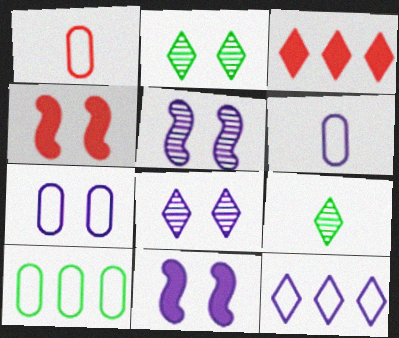[[1, 7, 10], 
[2, 4, 7], 
[7, 8, 11]]